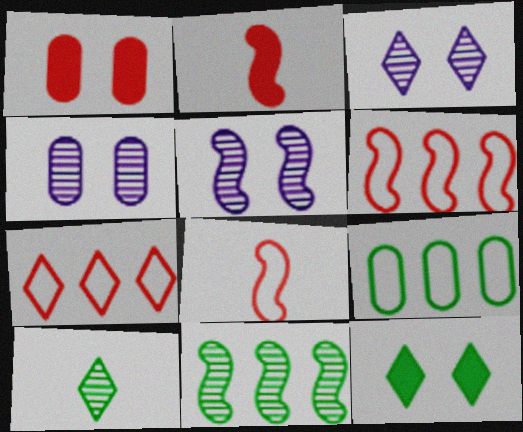[[2, 3, 9], 
[3, 4, 5]]